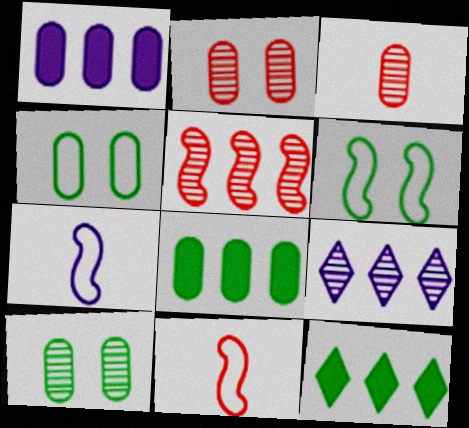[[1, 3, 4], 
[2, 7, 12]]